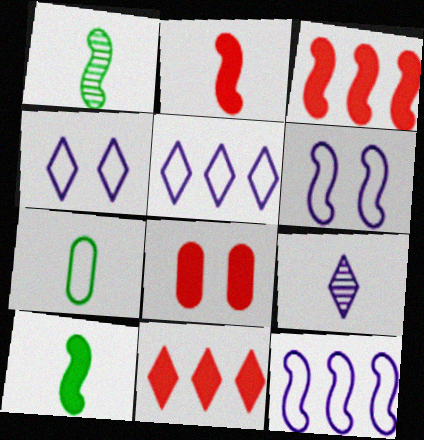[[1, 3, 6], 
[1, 5, 8], 
[2, 7, 9], 
[2, 8, 11]]